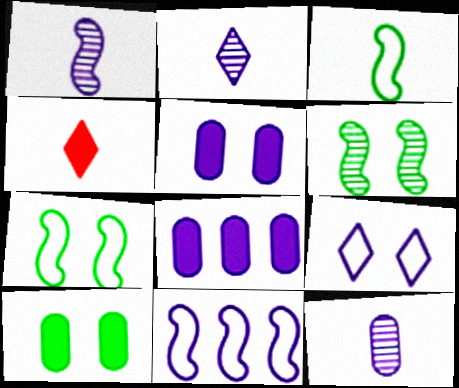[[1, 2, 12], 
[1, 8, 9], 
[2, 5, 11], 
[3, 4, 12]]